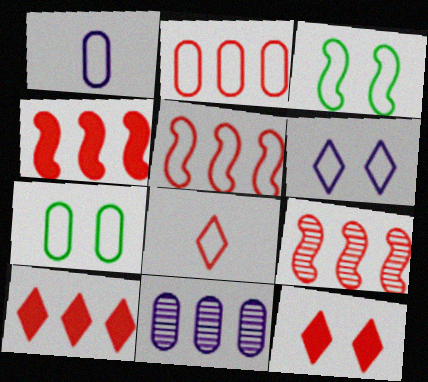[[1, 2, 7], 
[2, 9, 10], 
[4, 5, 9]]